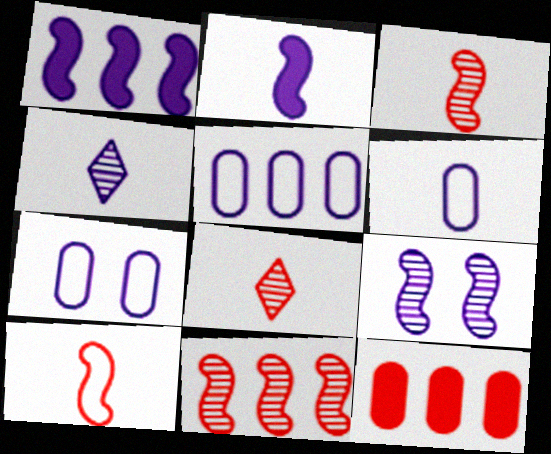[[1, 4, 7], 
[2, 4, 6], 
[5, 6, 7]]